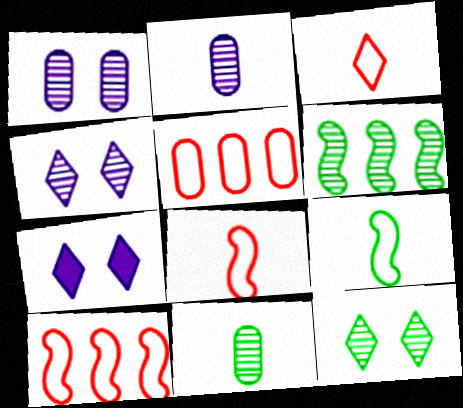[[6, 11, 12], 
[7, 10, 11]]